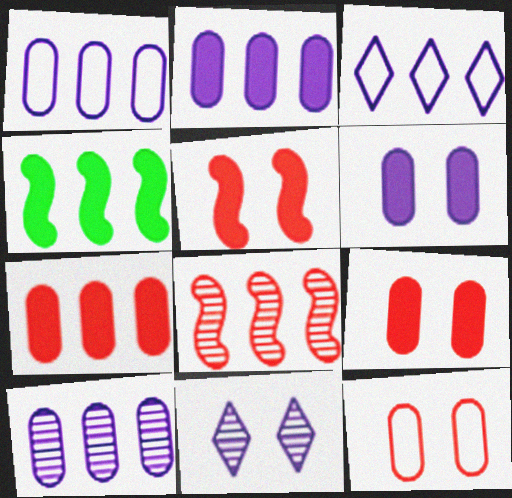[[1, 2, 10]]